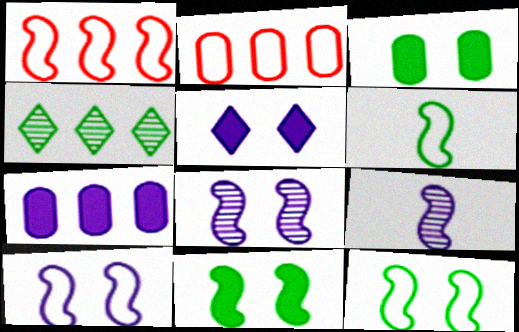[[1, 4, 7], 
[1, 6, 10], 
[1, 9, 11], 
[3, 4, 6]]